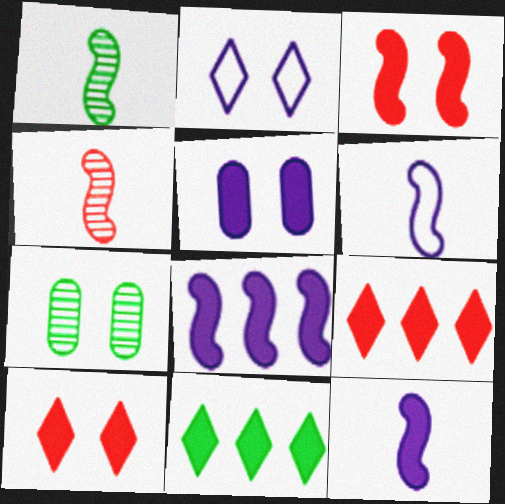[[2, 3, 7], 
[6, 7, 9]]